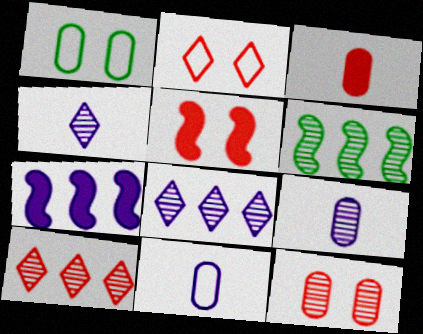[[2, 5, 12], 
[4, 6, 12]]